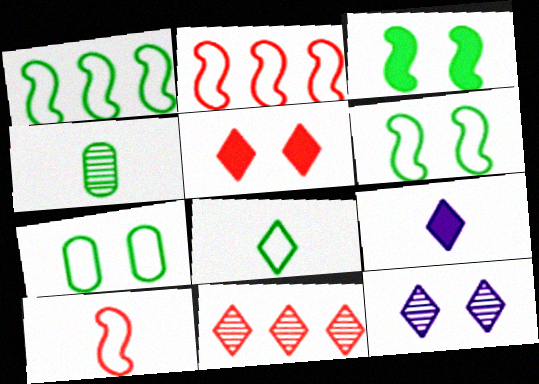[[1, 7, 8], 
[4, 9, 10]]